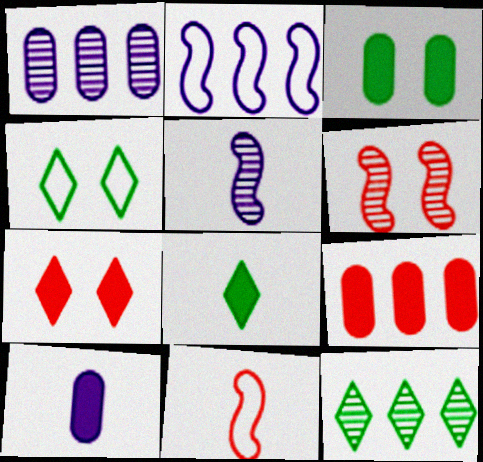[[2, 9, 12], 
[3, 9, 10], 
[4, 5, 9], 
[4, 8, 12]]